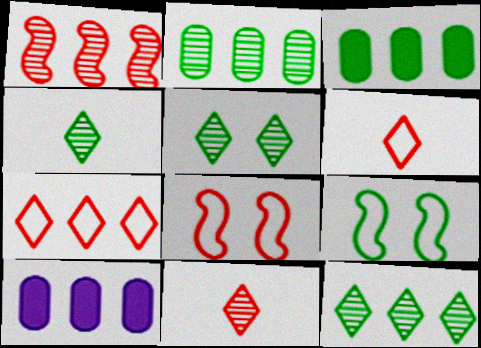[[3, 4, 9], 
[4, 5, 12], 
[4, 8, 10], 
[9, 10, 11]]